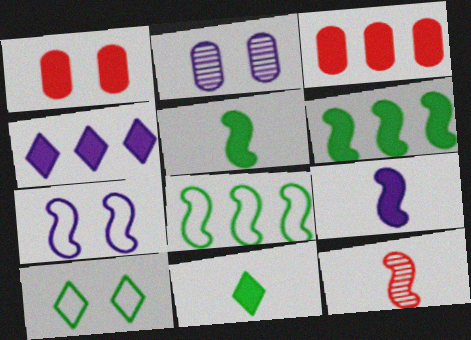[[1, 4, 5], 
[3, 4, 6], 
[6, 7, 12]]